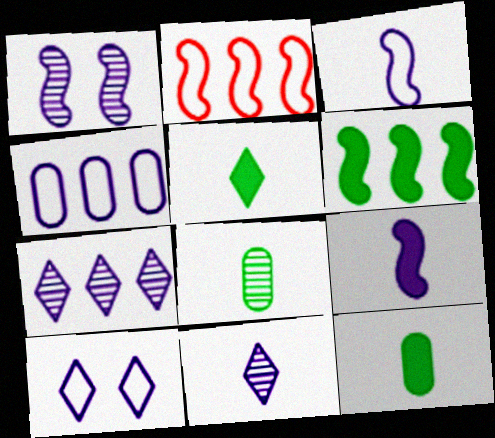[[3, 4, 10]]